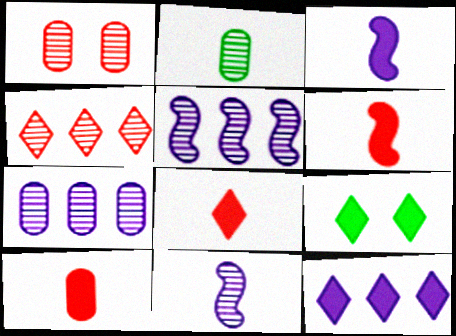[[1, 2, 7], 
[6, 8, 10], 
[8, 9, 12]]